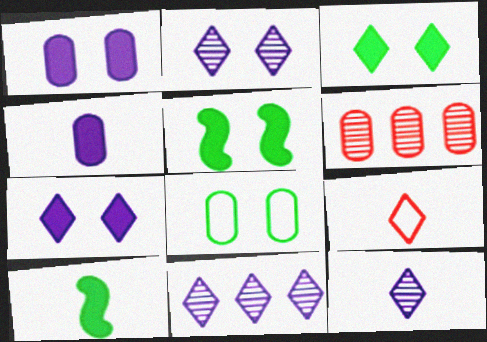[[2, 11, 12], 
[3, 9, 11], 
[4, 6, 8]]